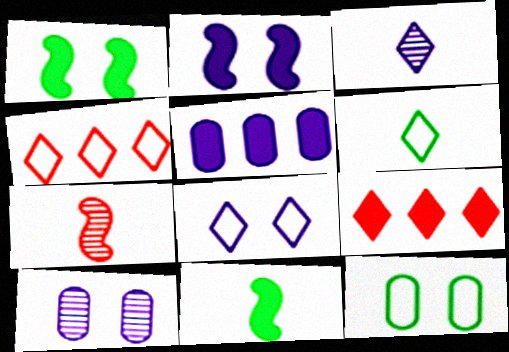[[2, 8, 10], 
[4, 6, 8], 
[4, 10, 11]]